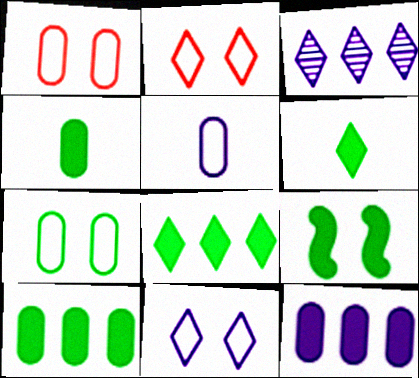[[2, 3, 6], 
[4, 8, 9], 
[6, 9, 10]]